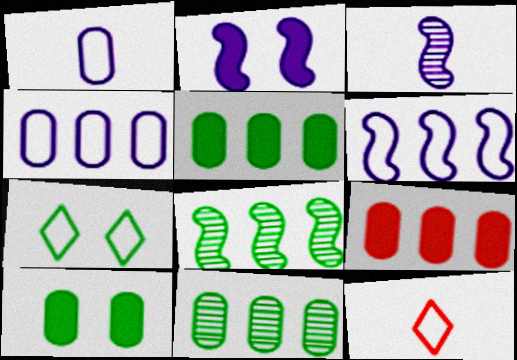[[2, 3, 6], 
[2, 11, 12], 
[3, 7, 9], 
[4, 9, 11]]